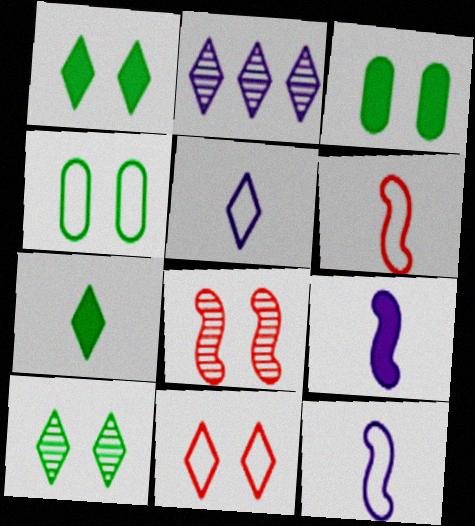[[2, 3, 6], 
[2, 7, 11]]